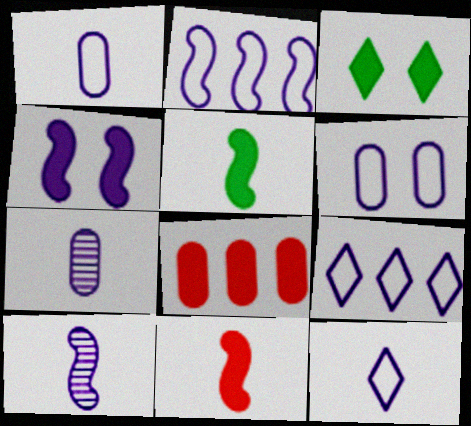[[2, 4, 10], 
[2, 6, 12], 
[4, 7, 9]]